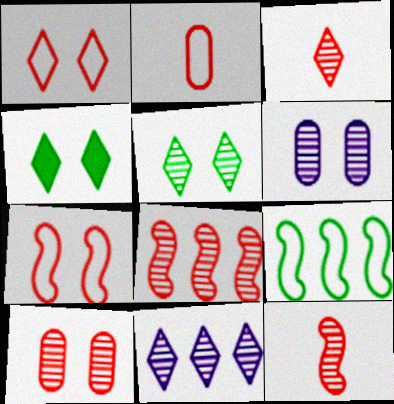[[3, 5, 11], 
[3, 8, 10], 
[4, 6, 7]]